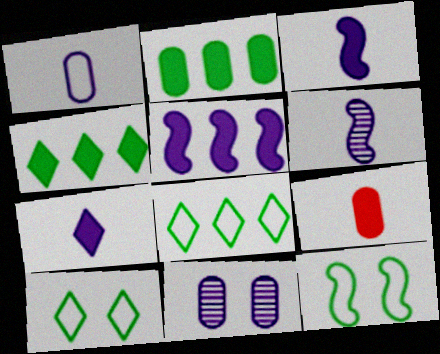[[1, 6, 7]]